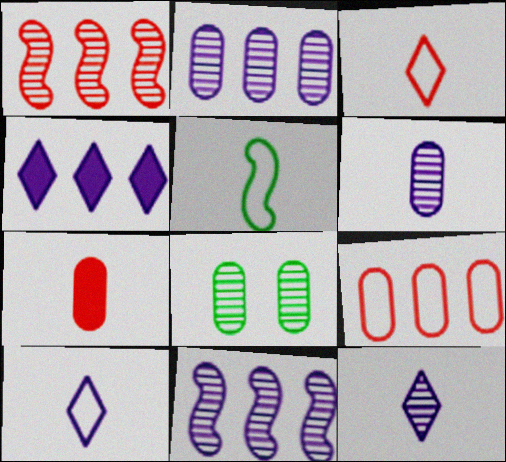[[1, 8, 12], 
[5, 7, 12]]